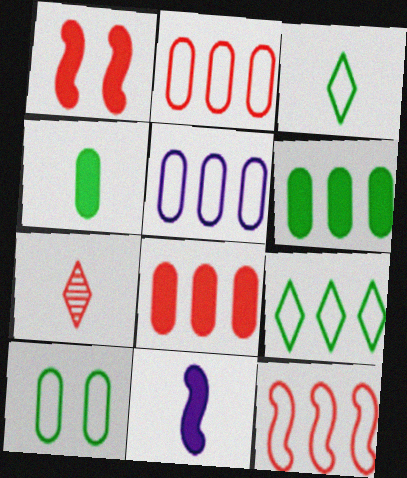[[1, 2, 7], 
[5, 9, 12]]